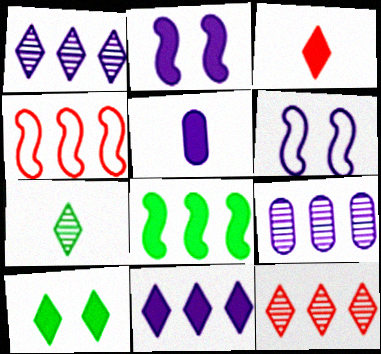[[1, 5, 6], 
[2, 5, 11], 
[3, 10, 11]]